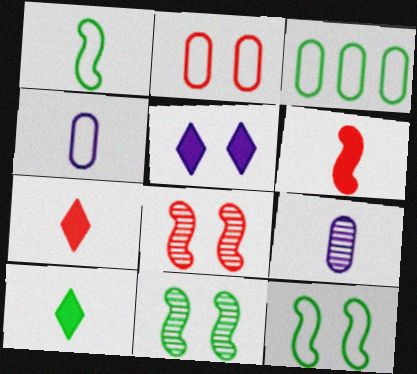[[1, 7, 9], 
[2, 3, 4], 
[2, 5, 11], 
[3, 10, 11]]